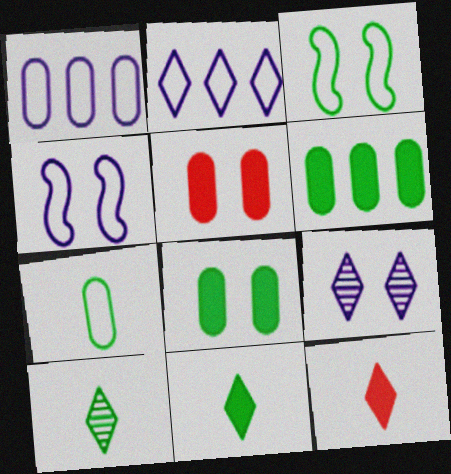[[3, 5, 9], 
[3, 6, 10]]